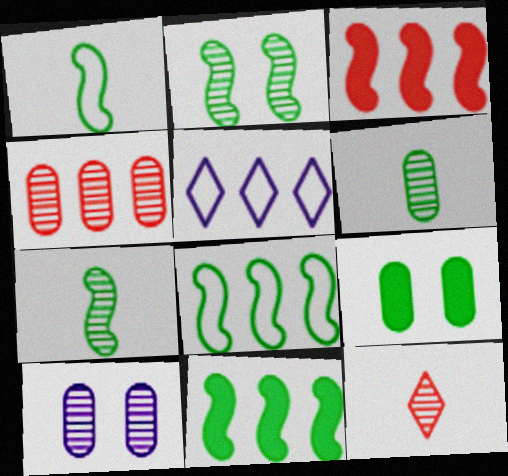[[1, 2, 11], 
[4, 5, 11], 
[4, 6, 10]]